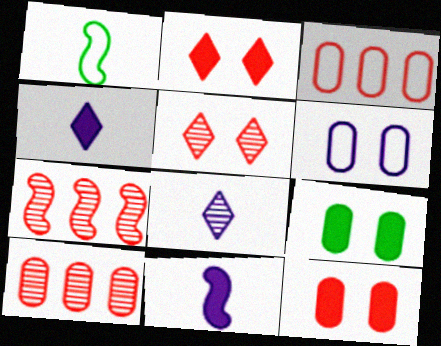[]